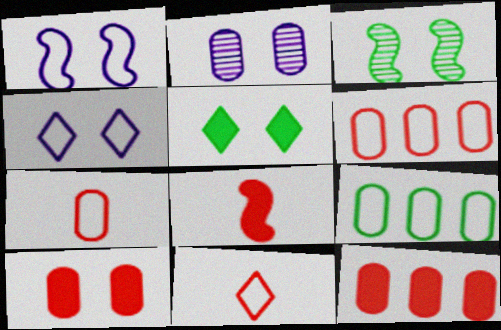[[1, 9, 11], 
[3, 4, 10]]